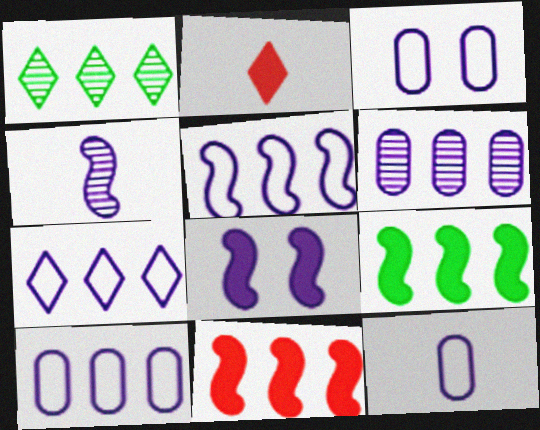[[1, 10, 11], 
[3, 10, 12], 
[4, 5, 8], 
[5, 7, 10]]